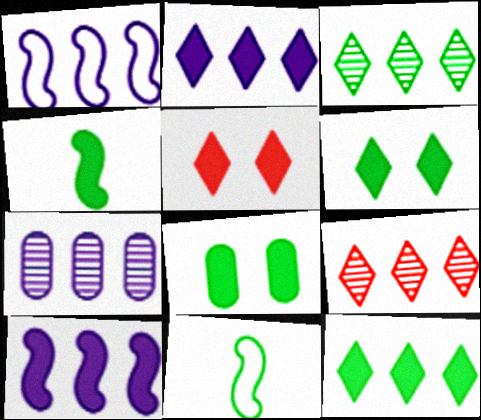[[1, 2, 7], 
[3, 8, 11], 
[4, 8, 12], 
[5, 7, 11]]